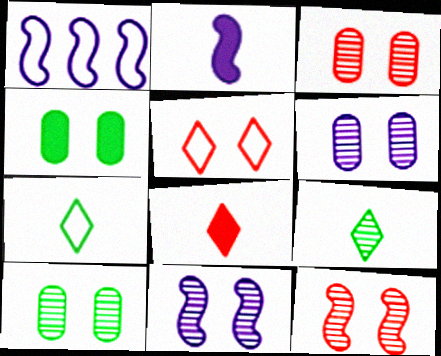[[1, 2, 11], 
[1, 8, 10], 
[3, 6, 10], 
[4, 5, 11]]